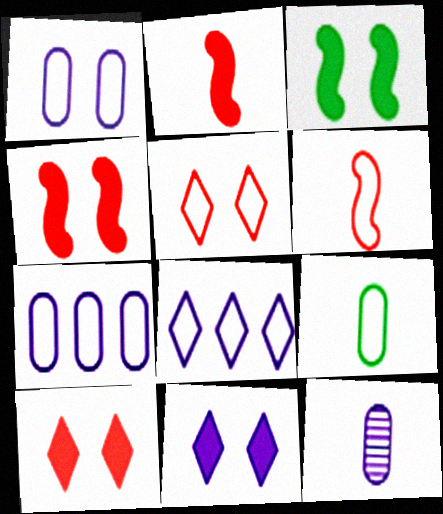[]